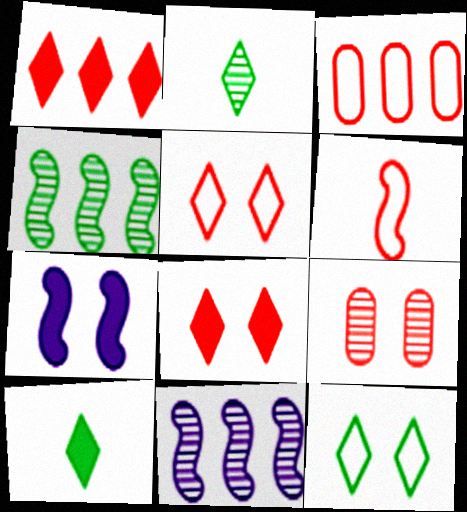[[1, 6, 9], 
[2, 3, 7], 
[2, 9, 11], 
[3, 5, 6], 
[4, 6, 7], 
[7, 9, 12]]